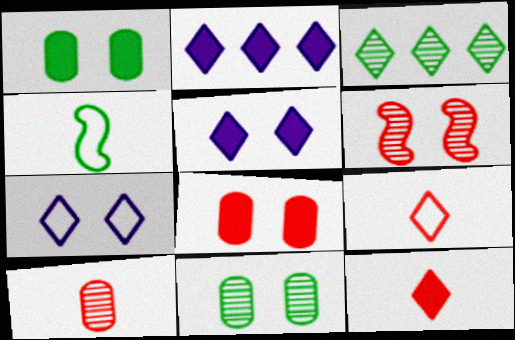[[1, 3, 4], 
[1, 6, 7], 
[3, 5, 9], 
[3, 7, 12]]